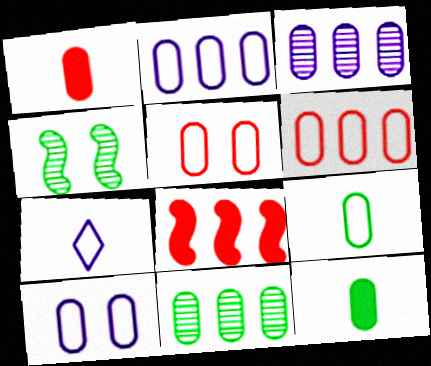[[1, 10, 11], 
[2, 5, 9], 
[3, 5, 12], 
[6, 9, 10]]